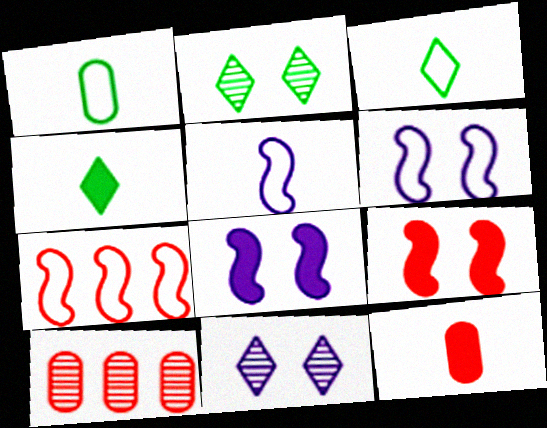[[3, 8, 10], 
[4, 6, 10]]